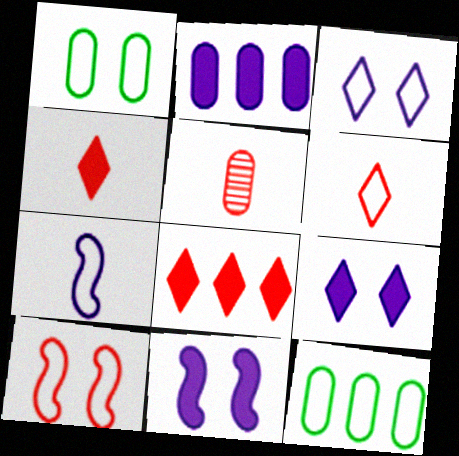[[1, 2, 5], 
[1, 3, 10], 
[5, 8, 10]]